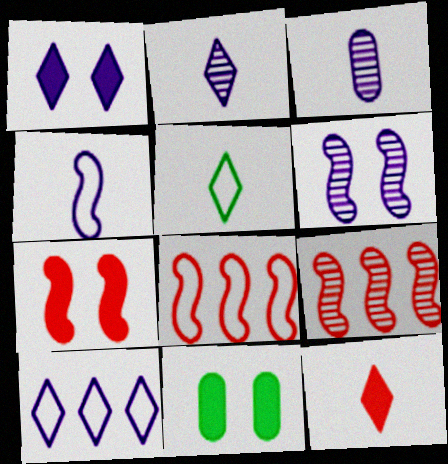[[1, 2, 10], 
[1, 7, 11], 
[2, 5, 12], 
[2, 8, 11]]